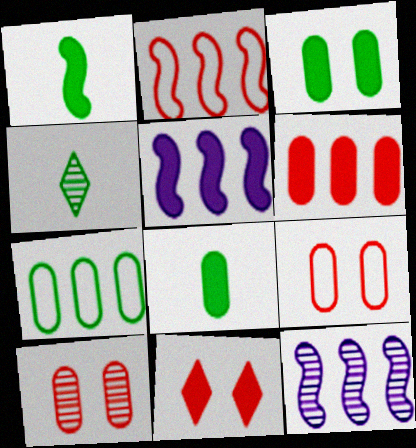[[4, 5, 9], 
[4, 10, 12], 
[5, 8, 11]]